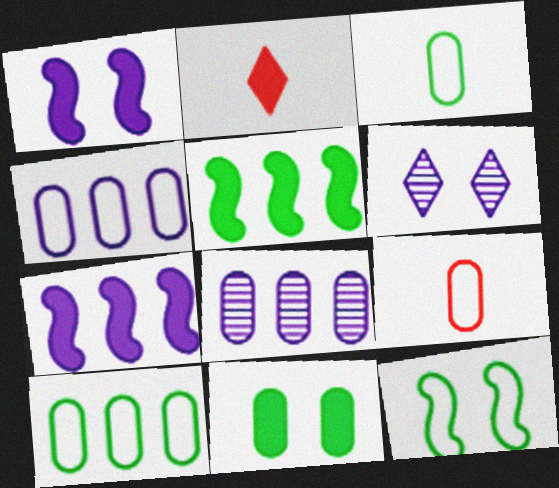[[2, 7, 11], 
[2, 8, 12], 
[5, 6, 9], 
[8, 9, 11]]